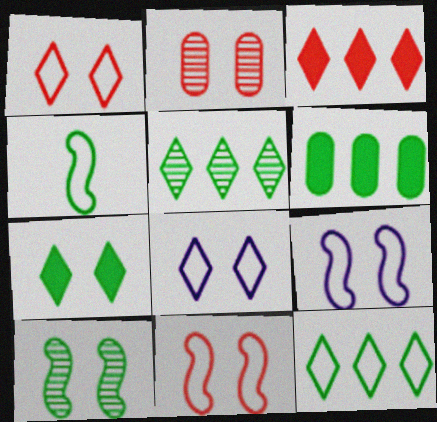[[2, 7, 9]]